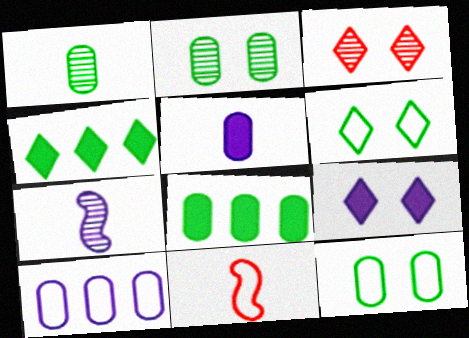[[1, 8, 12], 
[3, 6, 9], 
[6, 10, 11], 
[7, 9, 10]]